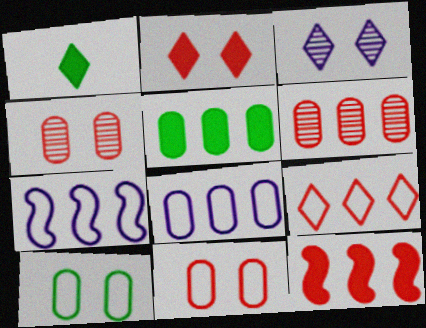[[1, 3, 9], 
[1, 4, 7], 
[5, 6, 8], 
[6, 9, 12]]